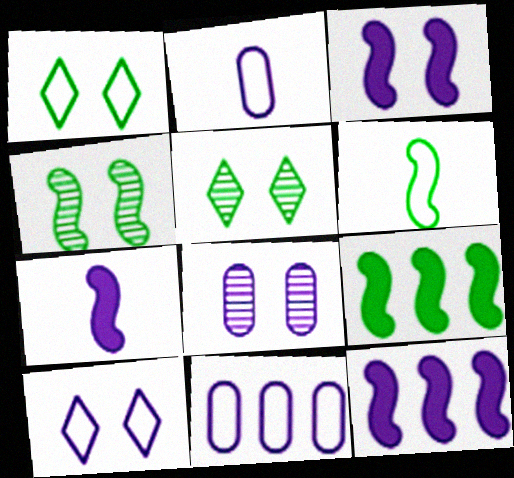[[3, 7, 12], 
[3, 8, 10], 
[4, 6, 9]]